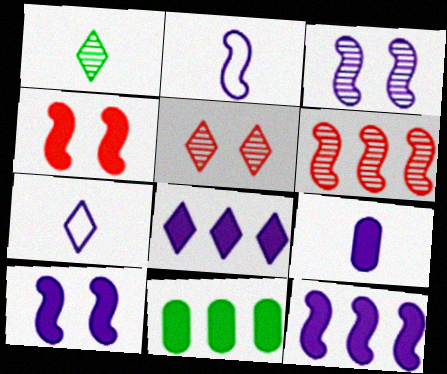[[2, 3, 12], 
[2, 5, 11], 
[8, 9, 10]]